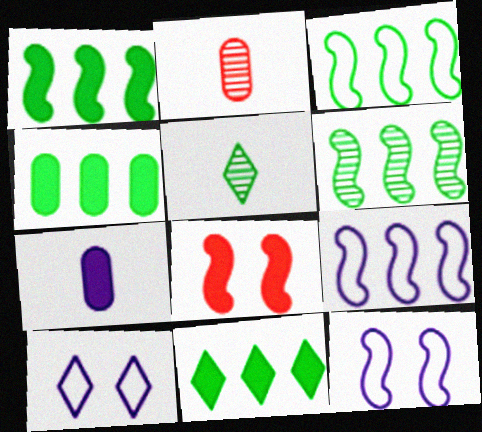[[1, 2, 10], 
[1, 3, 6], 
[1, 4, 11], 
[2, 11, 12], 
[7, 8, 11]]